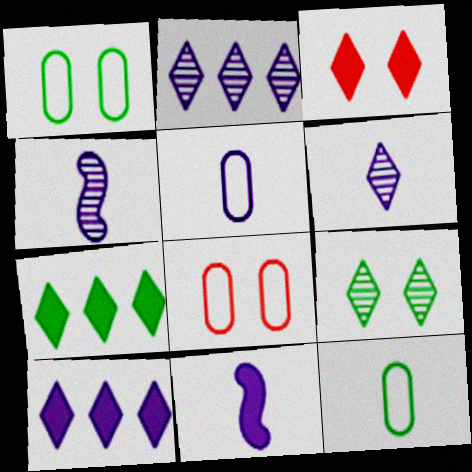[[4, 7, 8], 
[5, 6, 11]]